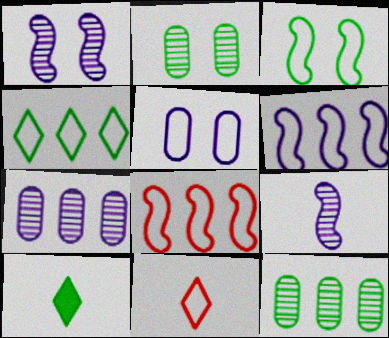[[3, 10, 12]]